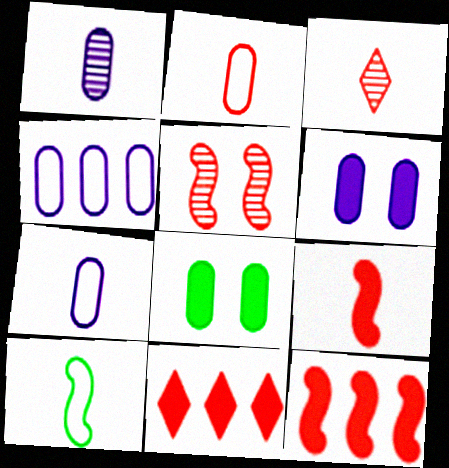[[1, 4, 6], 
[2, 3, 9], 
[2, 5, 11]]